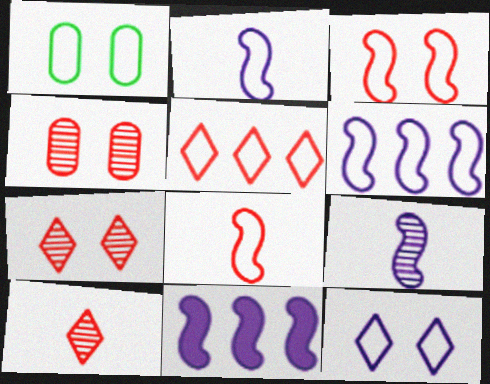[[1, 2, 5], 
[1, 3, 12], 
[1, 10, 11]]